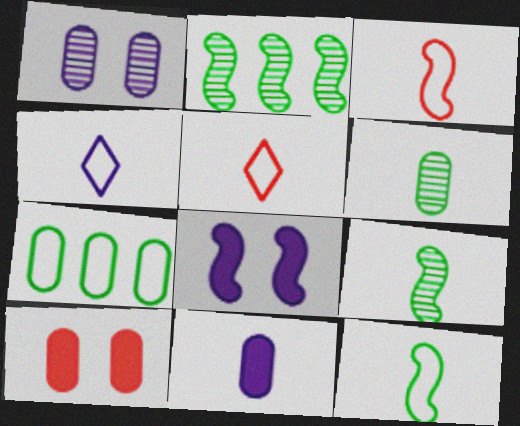[[2, 3, 8], 
[2, 4, 10], 
[5, 9, 11]]